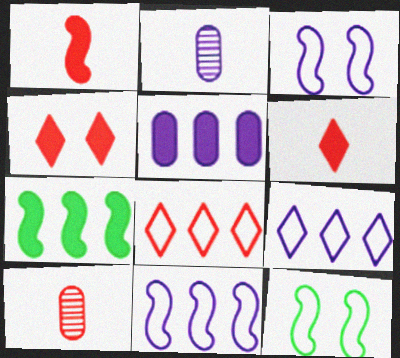[]